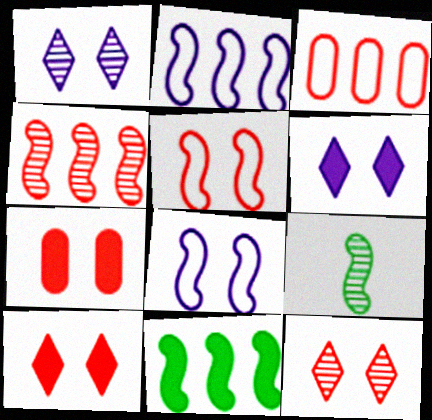[[2, 4, 11], 
[3, 6, 9], 
[5, 7, 12]]